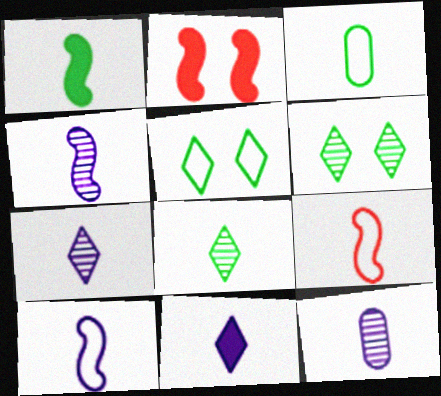[[1, 3, 8], 
[1, 4, 9], 
[4, 7, 12], 
[10, 11, 12]]